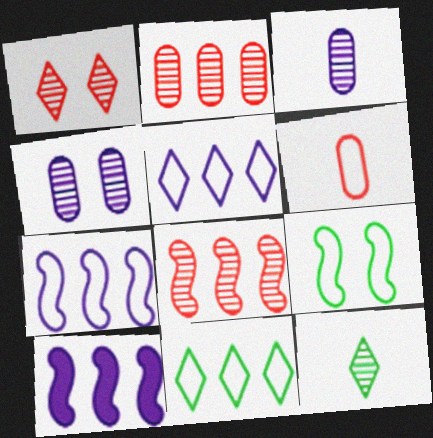[[2, 10, 11], 
[4, 8, 12], 
[5, 6, 9]]